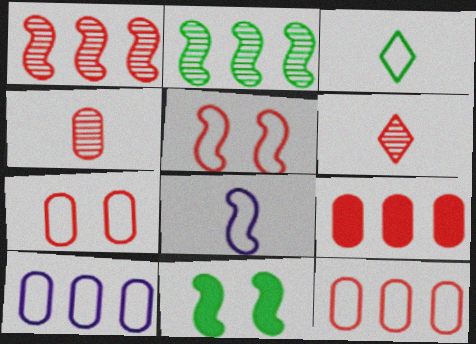[[1, 8, 11], 
[3, 5, 10], 
[4, 7, 9], 
[5, 6, 9], 
[6, 10, 11]]